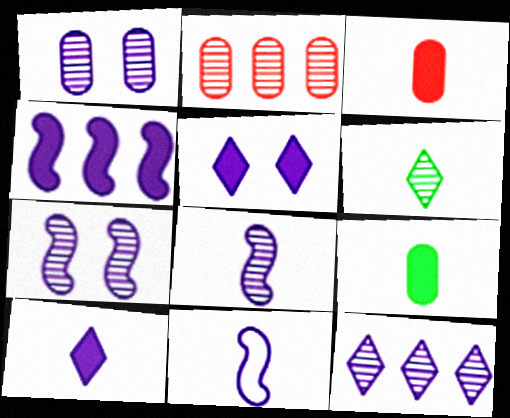[[1, 8, 12], 
[2, 6, 7], 
[3, 6, 11], 
[4, 7, 11]]